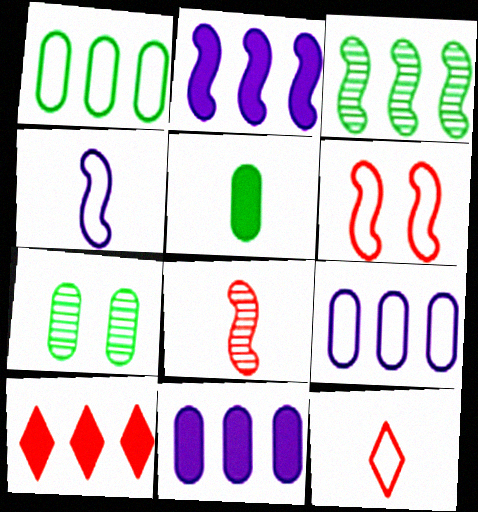[[1, 5, 7], 
[2, 7, 12], 
[3, 9, 10], 
[4, 7, 10]]